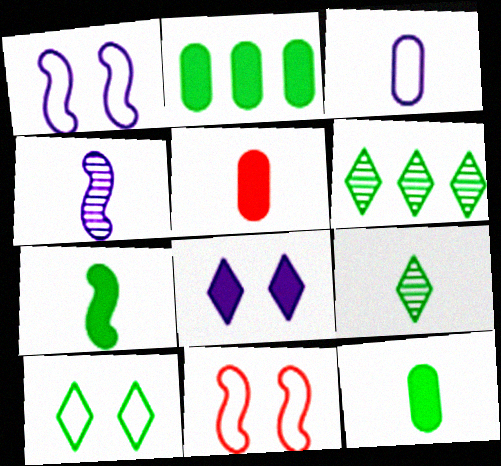[[1, 5, 6]]